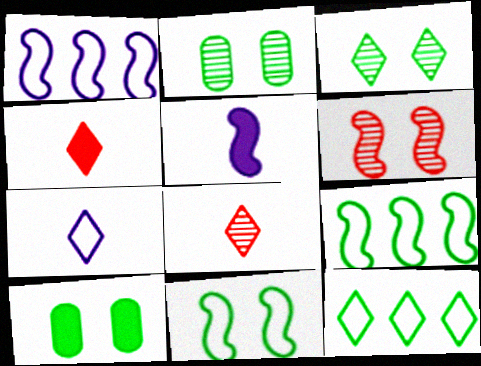[[1, 2, 4], 
[1, 8, 10], 
[3, 10, 11], 
[5, 6, 9]]